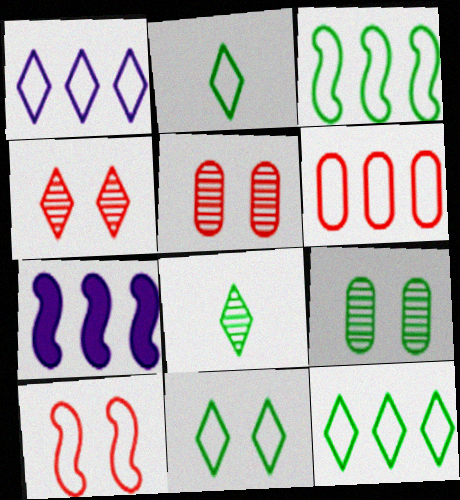[[1, 3, 6], 
[2, 5, 7], 
[2, 11, 12]]